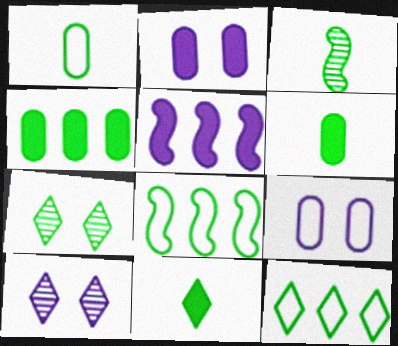[[1, 3, 11], 
[6, 7, 8], 
[7, 11, 12]]